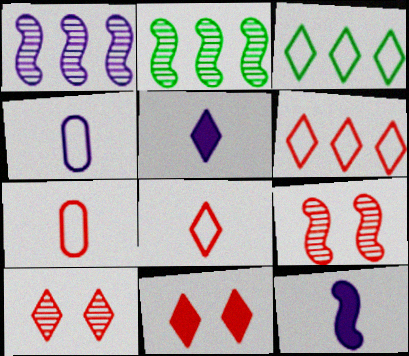[[2, 4, 11], 
[3, 5, 10]]